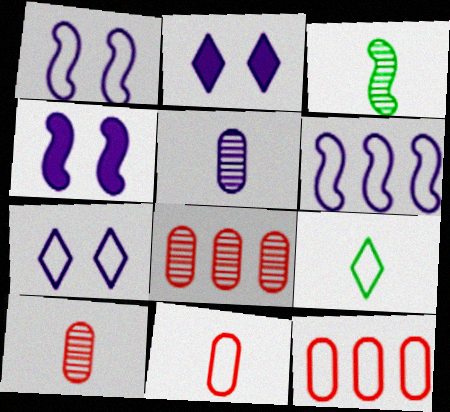[[1, 9, 12], 
[2, 3, 12], 
[2, 5, 6], 
[4, 8, 9]]